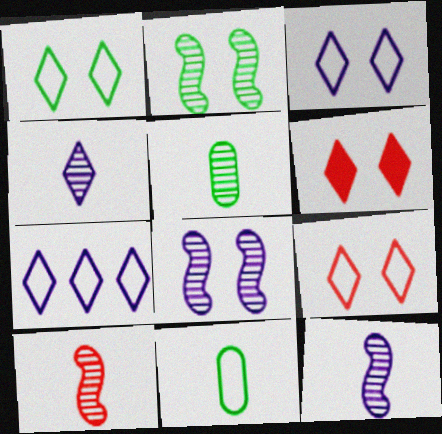[[1, 3, 9], 
[4, 5, 10]]